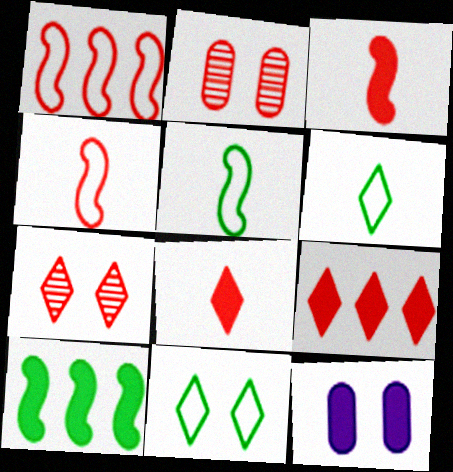[[1, 2, 8], 
[2, 4, 9], 
[8, 10, 12]]